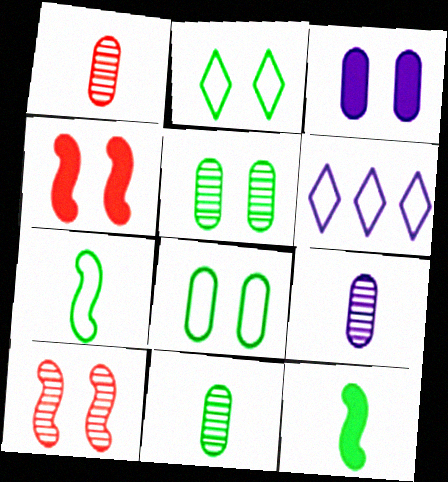[[1, 9, 11], 
[2, 3, 10], 
[4, 6, 11]]